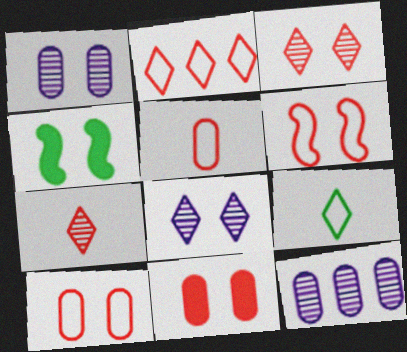[[2, 5, 6], 
[3, 6, 11], 
[4, 8, 10]]